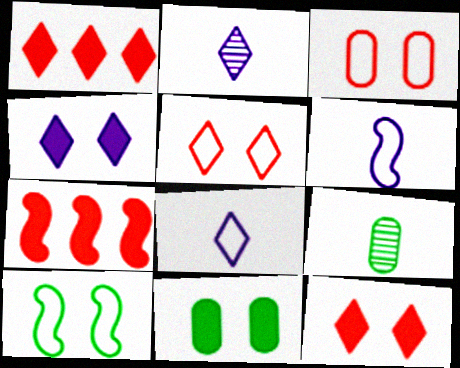[]